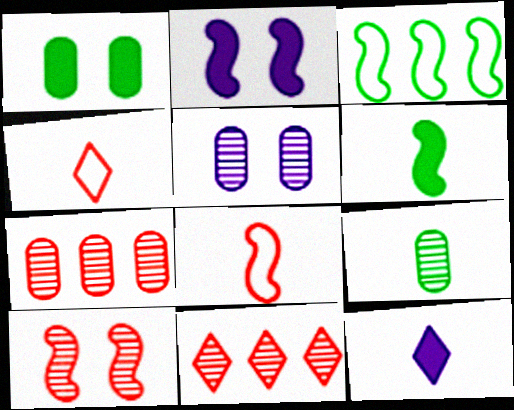[[5, 7, 9], 
[8, 9, 12]]